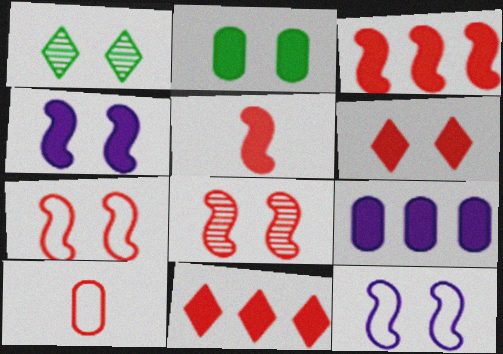[[2, 4, 6], 
[8, 10, 11]]